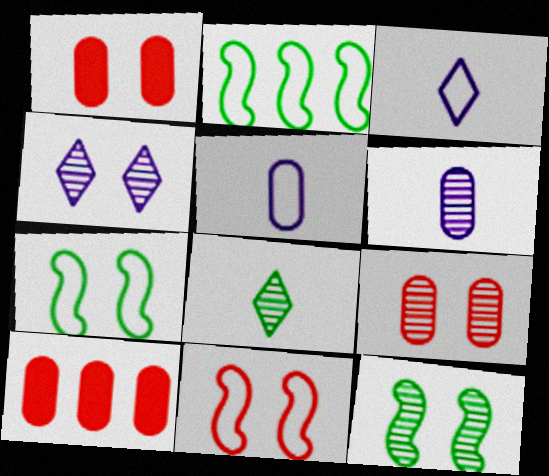[[1, 4, 7], 
[3, 10, 12], 
[4, 9, 12]]